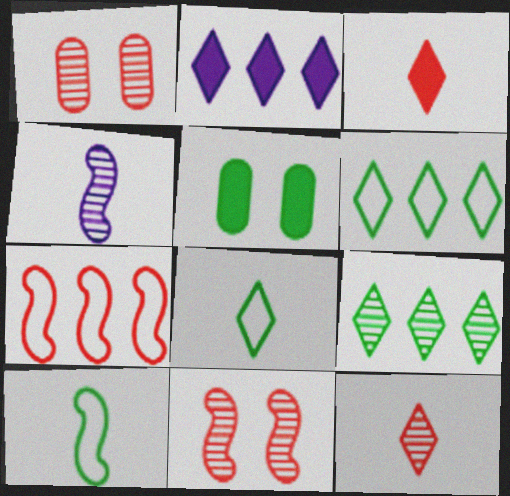[[1, 2, 10], 
[1, 3, 7], 
[1, 4, 9], 
[5, 9, 10]]